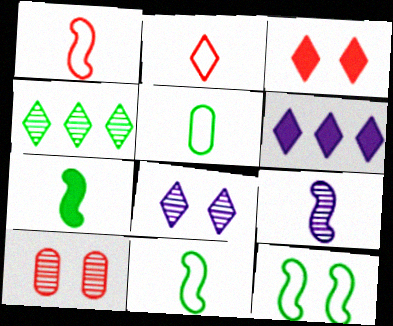[[1, 7, 9], 
[4, 9, 10], 
[6, 10, 11]]